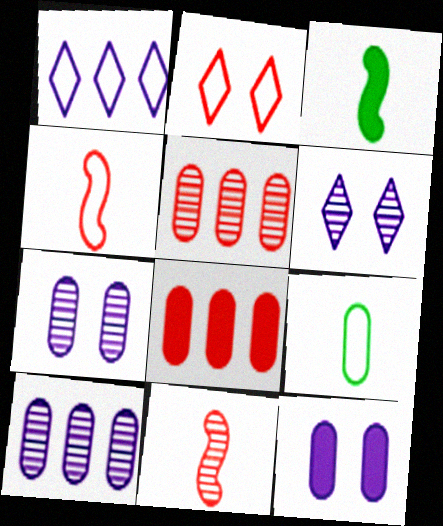[[2, 3, 10], 
[2, 8, 11], 
[5, 9, 12], 
[7, 8, 9]]